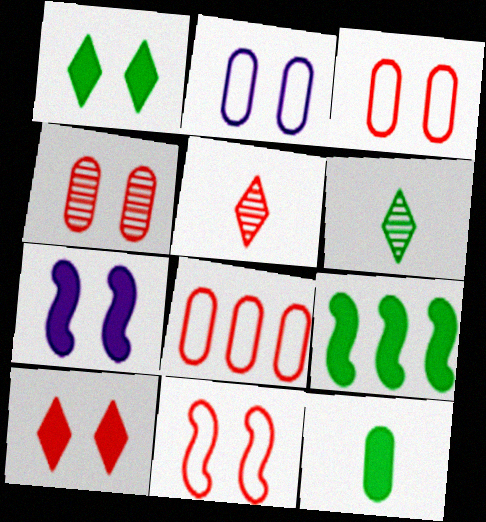[[1, 9, 12], 
[2, 5, 9], 
[4, 10, 11], 
[6, 7, 8]]